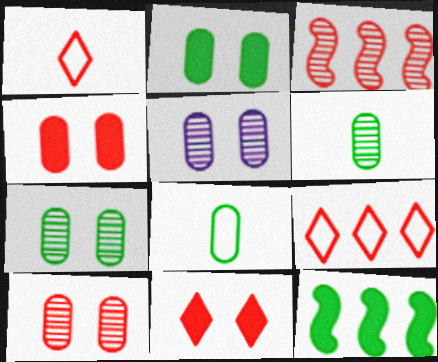[[1, 3, 4], 
[1, 5, 12], 
[5, 7, 10]]